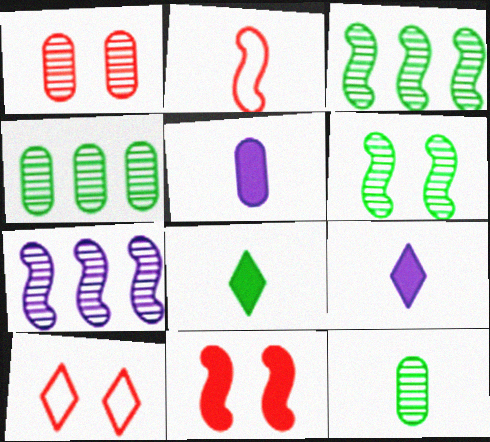[[1, 10, 11], 
[2, 9, 12], 
[3, 5, 10]]